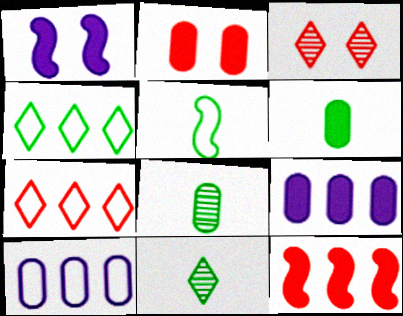[[1, 7, 8], 
[2, 6, 9], 
[2, 8, 10], 
[3, 5, 9], 
[5, 6, 11]]